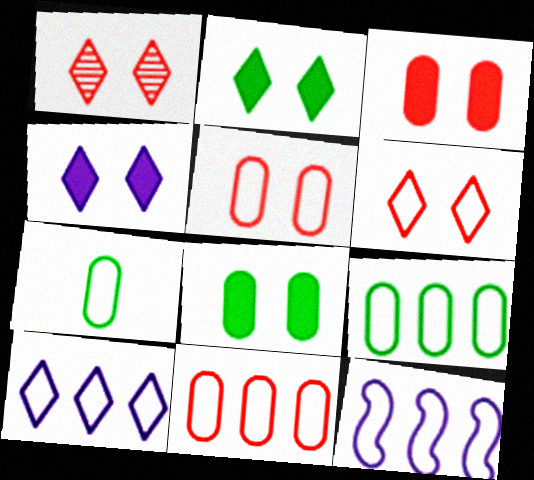[[6, 7, 12]]